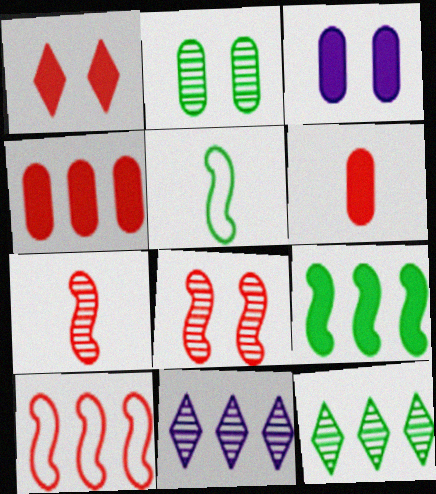[[2, 7, 11]]